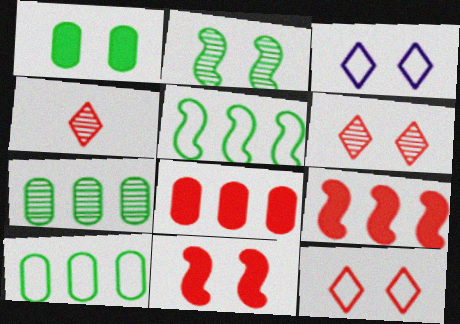[]